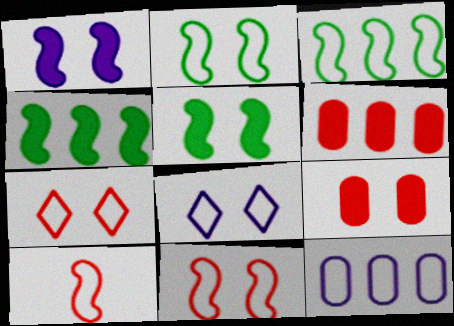[]